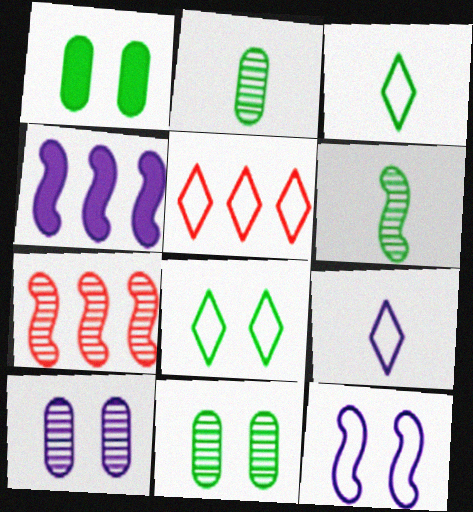[[1, 7, 9], 
[4, 9, 10], 
[5, 8, 9]]